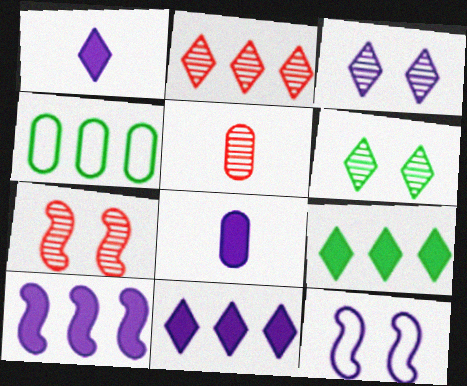[[1, 4, 7], 
[2, 4, 10], 
[2, 5, 7], 
[5, 9, 12]]